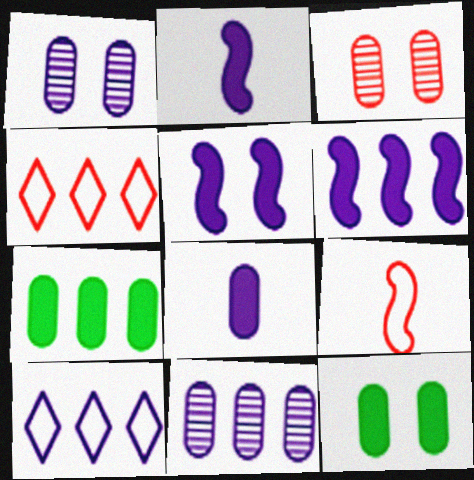[[1, 2, 10], 
[2, 5, 6], 
[6, 10, 11]]